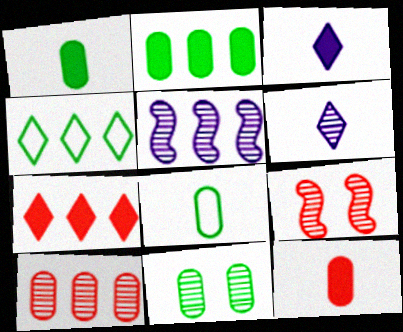[[2, 8, 11]]